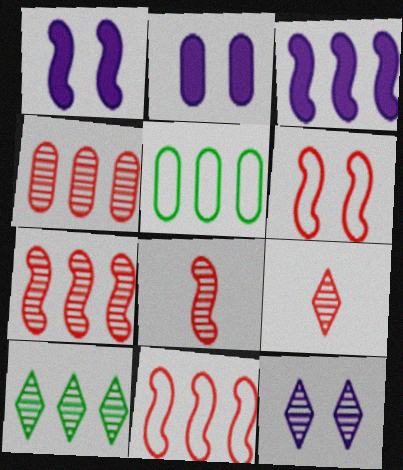[[1, 5, 9], 
[9, 10, 12]]